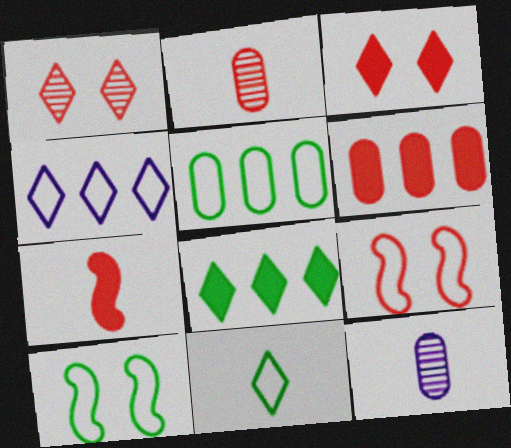[[3, 6, 7], 
[5, 10, 11], 
[7, 11, 12], 
[8, 9, 12]]